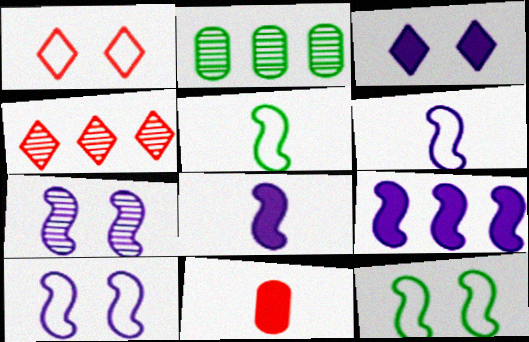[[1, 2, 8], 
[6, 7, 9]]